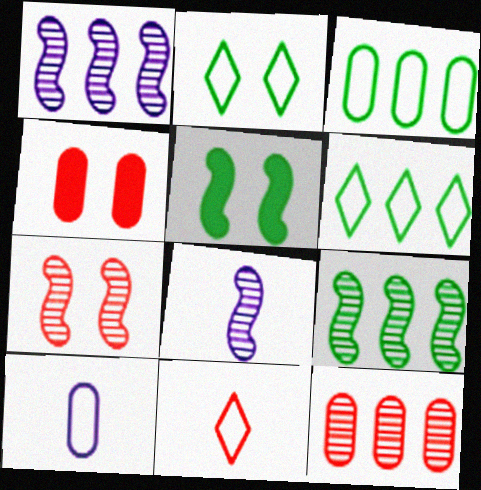[[4, 6, 8], 
[7, 8, 9]]